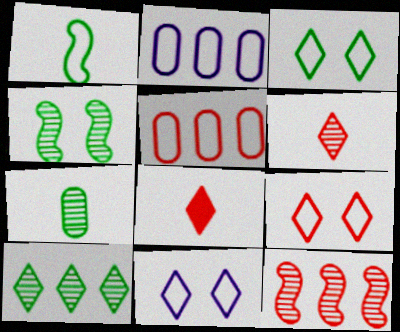[[1, 2, 9], 
[1, 5, 11], 
[2, 4, 8], 
[3, 9, 11], 
[4, 7, 10], 
[8, 10, 11]]